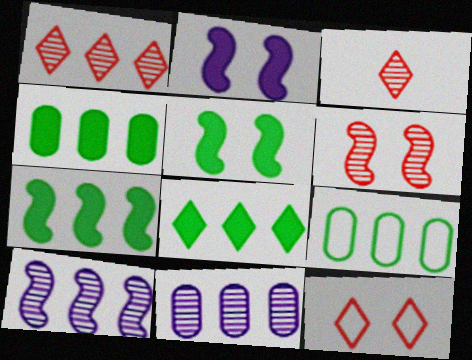[[2, 3, 9], 
[4, 7, 8]]